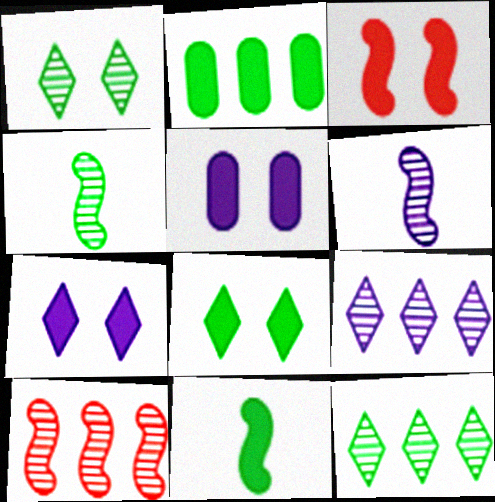[[2, 8, 11], 
[3, 5, 8]]